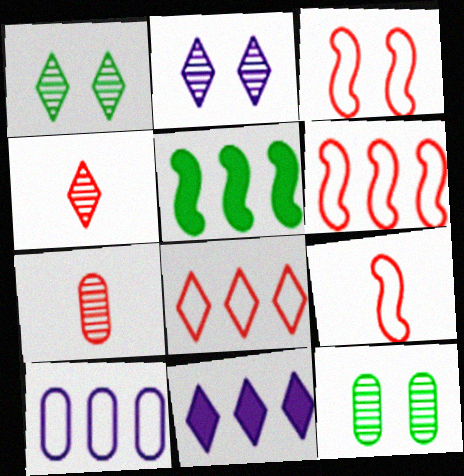[[3, 6, 9], 
[9, 11, 12]]